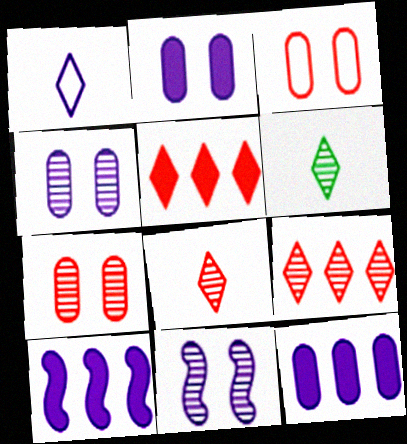[[1, 4, 10], 
[1, 11, 12], 
[3, 6, 10]]